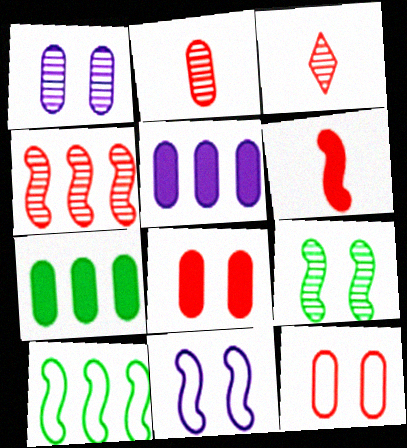[[3, 7, 11]]